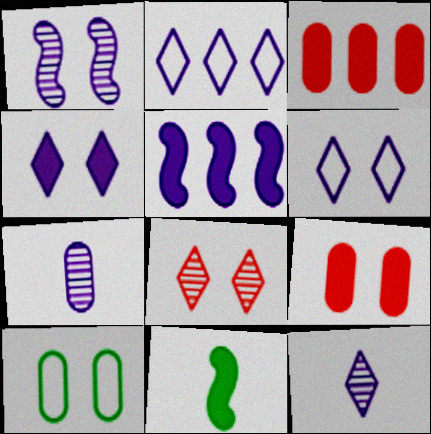[[2, 4, 12], 
[3, 4, 11], 
[3, 7, 10], 
[5, 6, 7]]